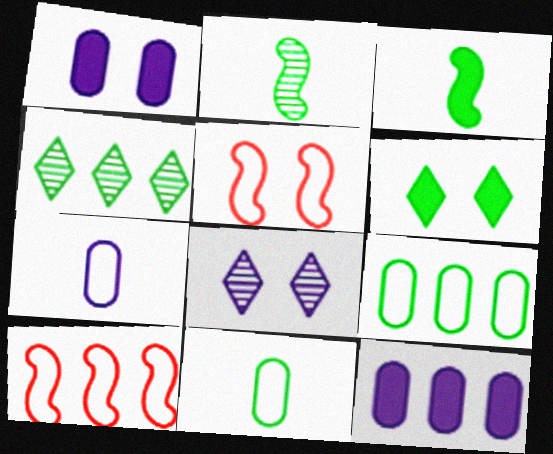[[2, 6, 9], 
[4, 10, 12]]